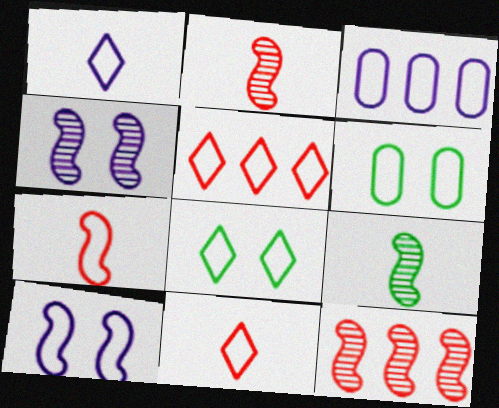[[1, 3, 10], 
[1, 5, 8], 
[3, 7, 8], 
[4, 9, 12]]